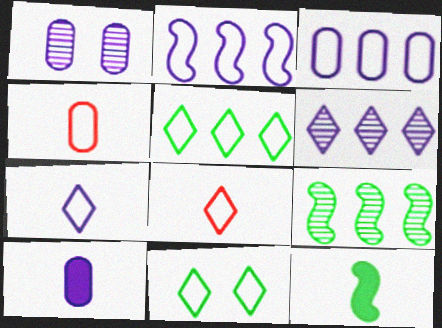[[1, 3, 10], 
[2, 4, 11]]